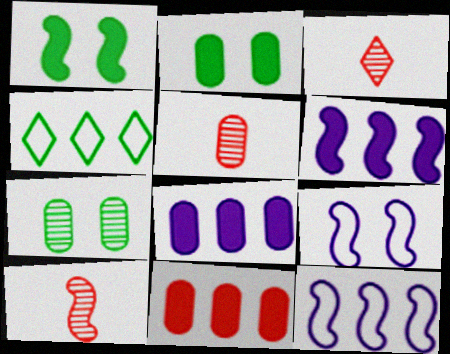[[1, 10, 12], 
[2, 3, 12], 
[3, 5, 10]]